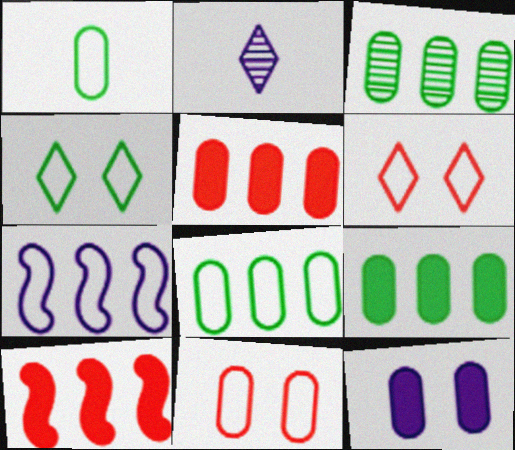[[1, 6, 7], 
[2, 7, 12], 
[3, 8, 9]]